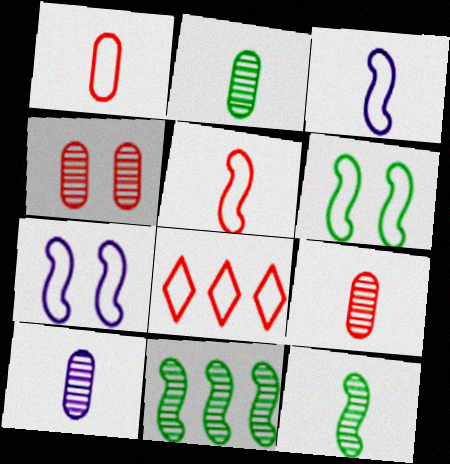[[2, 9, 10]]